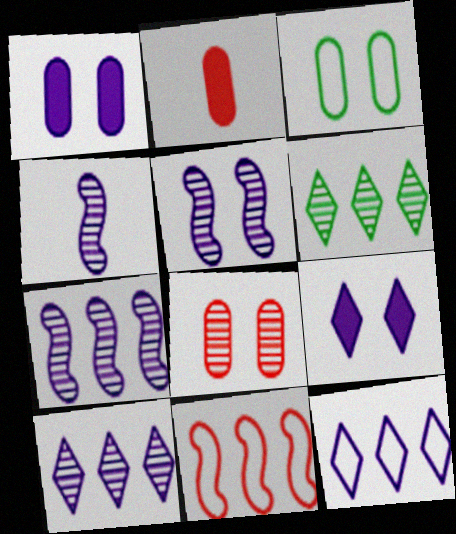[[1, 3, 8], 
[1, 4, 12], 
[4, 5, 7], 
[4, 6, 8]]